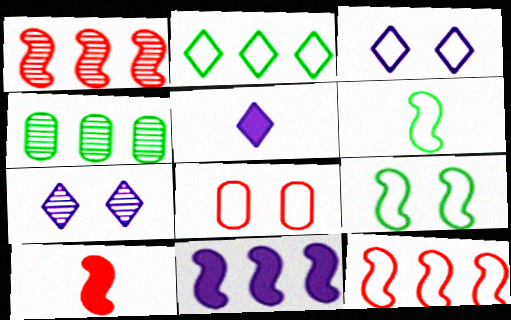[[3, 4, 10], 
[3, 8, 9]]